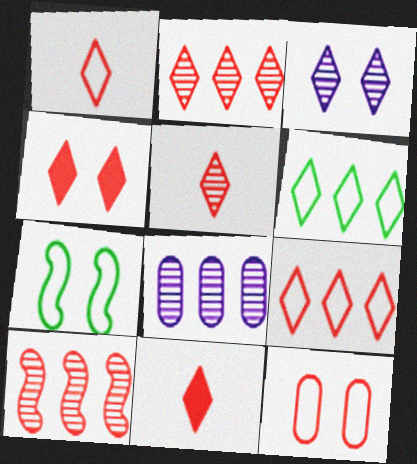[[1, 2, 4], 
[1, 5, 11], 
[3, 6, 11], 
[4, 5, 9], 
[7, 8, 11], 
[10, 11, 12]]